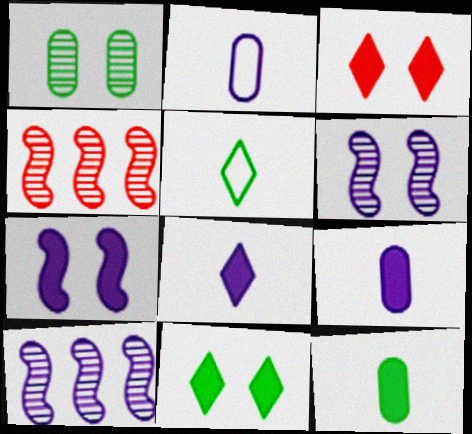[[2, 4, 11]]